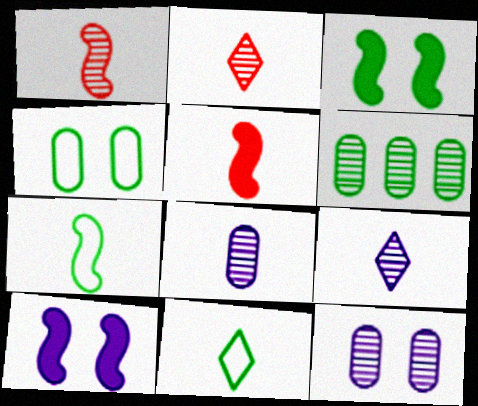[[3, 6, 11], 
[5, 8, 11]]